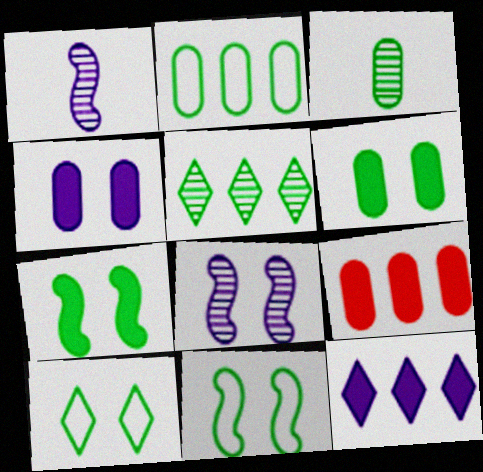[[1, 9, 10], 
[2, 3, 6]]